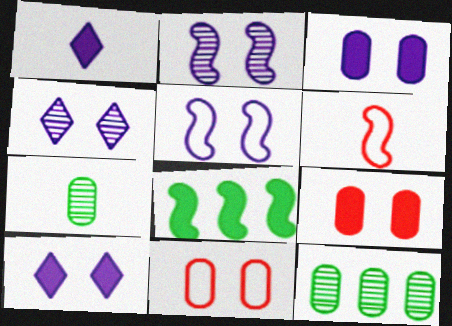[[1, 6, 7], 
[1, 8, 9], 
[2, 6, 8], 
[3, 4, 5], 
[6, 10, 12]]